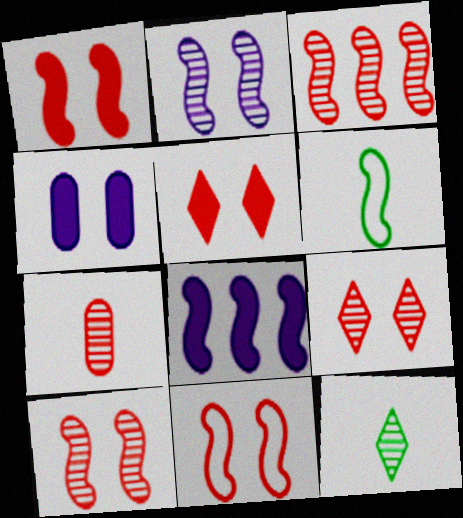[[1, 10, 11], 
[3, 7, 9], 
[6, 8, 10]]